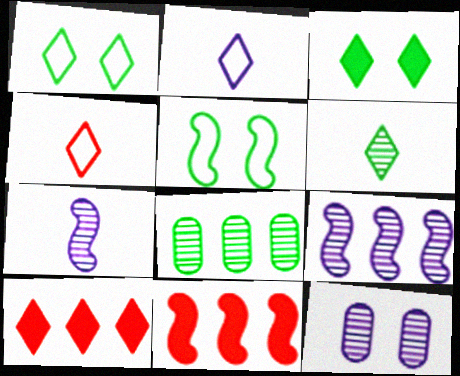[[5, 7, 11]]